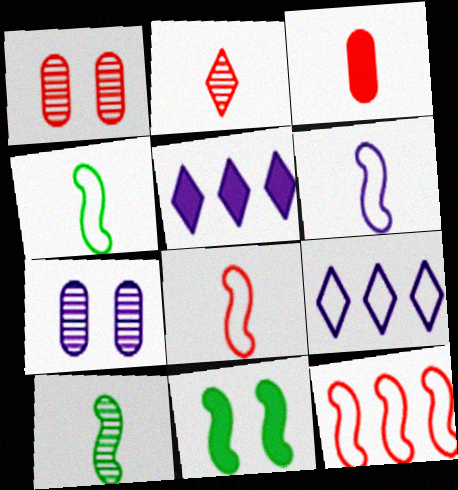[[1, 4, 5], 
[2, 3, 8], 
[3, 5, 11], 
[4, 6, 8], 
[5, 6, 7]]